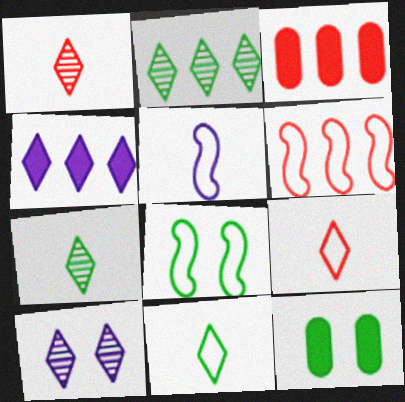[[1, 2, 10], 
[5, 6, 8]]